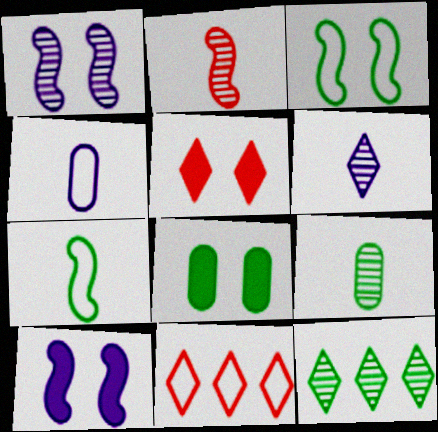[[2, 6, 9], 
[3, 4, 11], 
[5, 8, 10], 
[7, 8, 12], 
[9, 10, 11]]